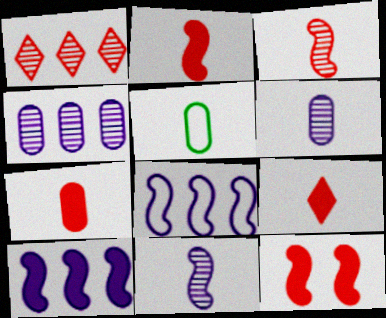[[2, 7, 9], 
[5, 6, 7], 
[5, 9, 11]]